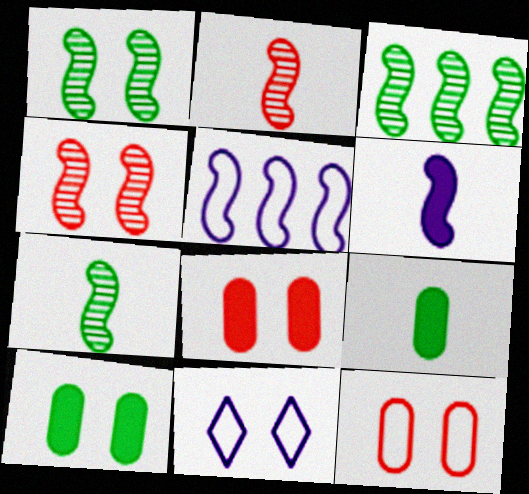[[1, 3, 7], 
[1, 8, 11], 
[4, 10, 11]]